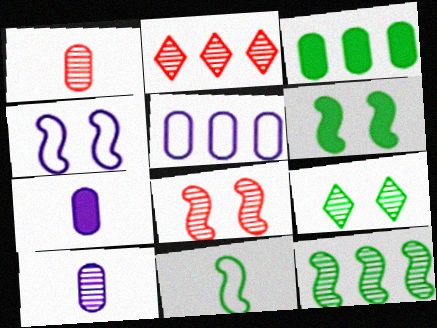[[1, 2, 8], 
[3, 9, 11], 
[4, 6, 8], 
[6, 11, 12]]